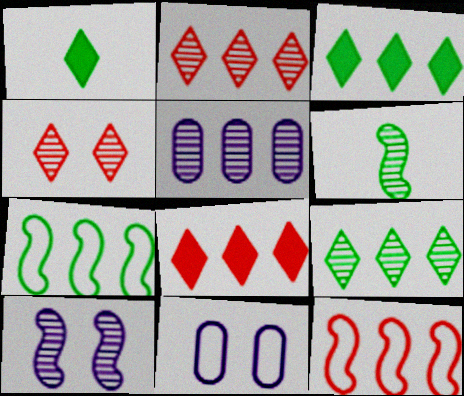[[3, 5, 12], 
[4, 5, 6], 
[5, 7, 8], 
[6, 8, 11]]